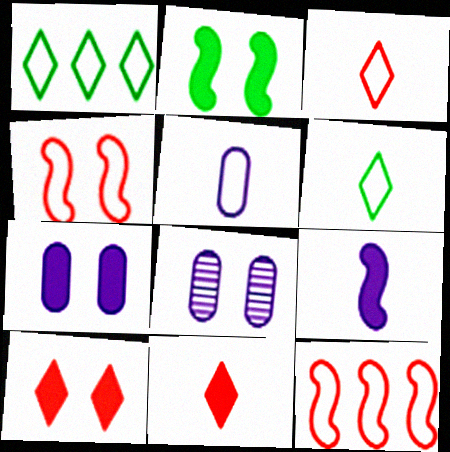[[1, 4, 5], 
[2, 7, 10]]